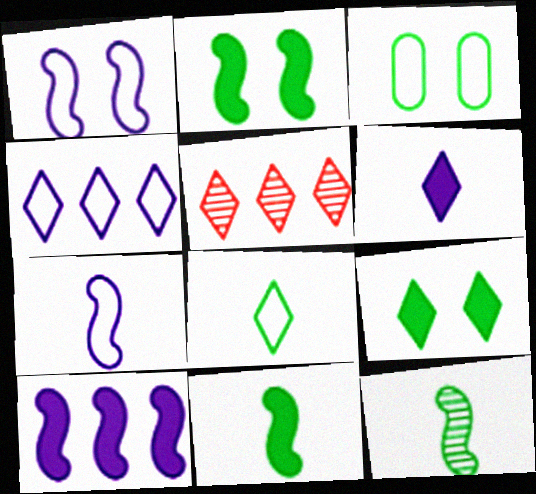[]